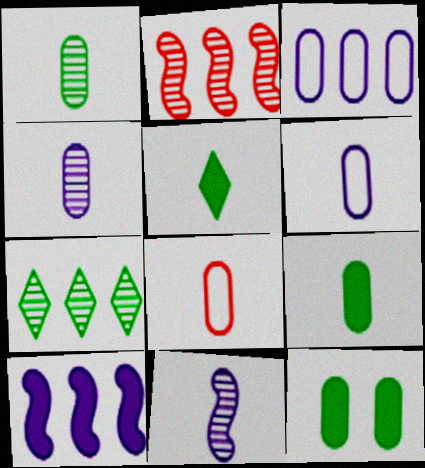[[4, 8, 9], 
[5, 8, 11]]